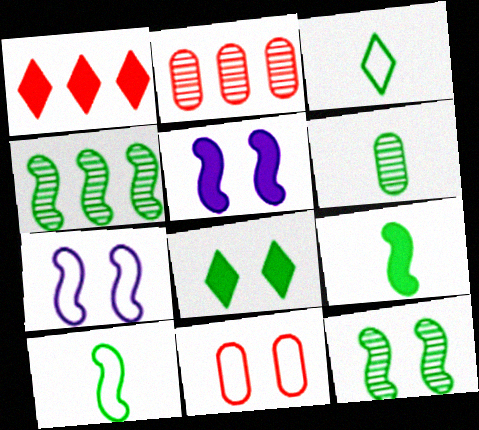[[1, 6, 7], 
[2, 3, 5], 
[3, 6, 9]]